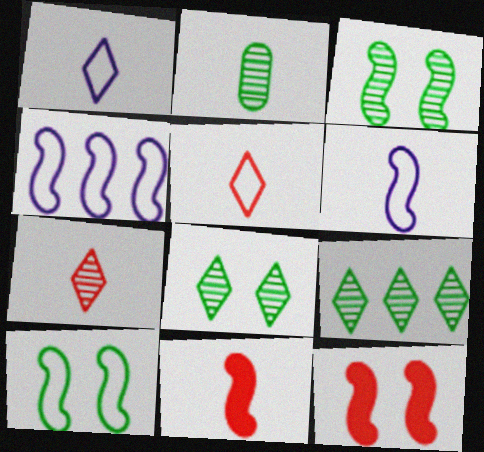[[1, 2, 11], 
[2, 3, 9], 
[3, 4, 11]]